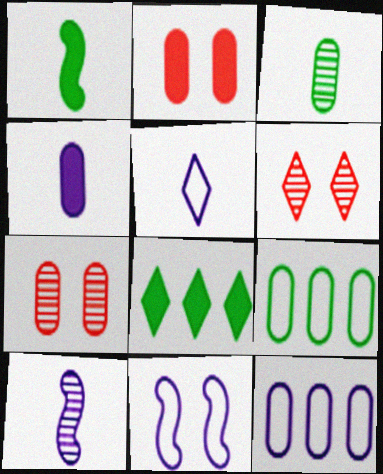[[1, 6, 12], 
[2, 3, 12], 
[4, 5, 10], 
[4, 7, 9], 
[5, 6, 8], 
[5, 11, 12]]